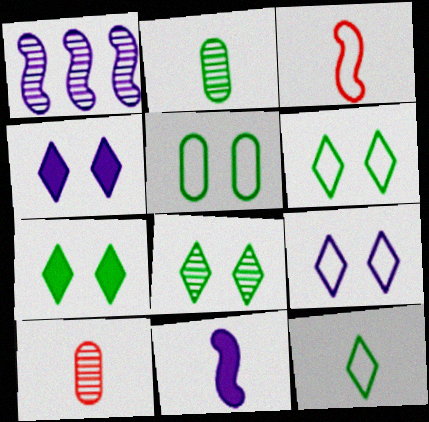[[1, 8, 10], 
[6, 7, 8], 
[10, 11, 12]]